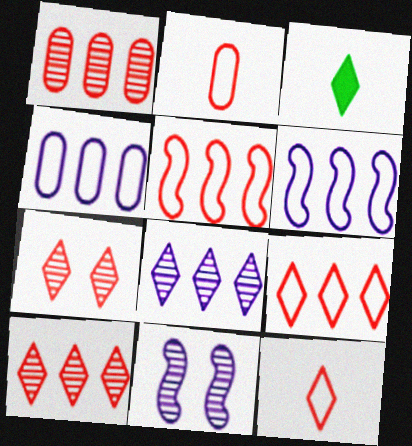[]